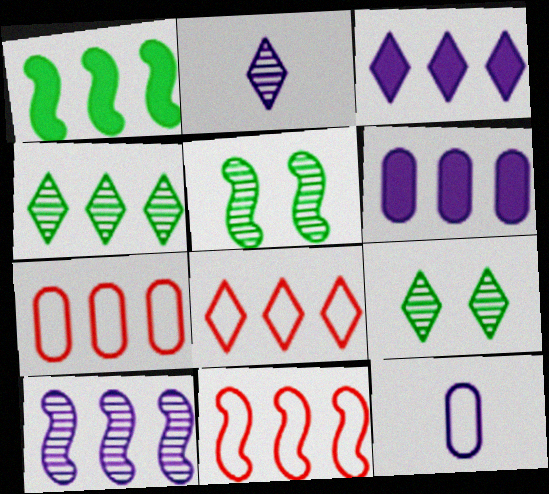[[1, 10, 11], 
[3, 4, 8], 
[4, 6, 11], 
[7, 8, 11]]